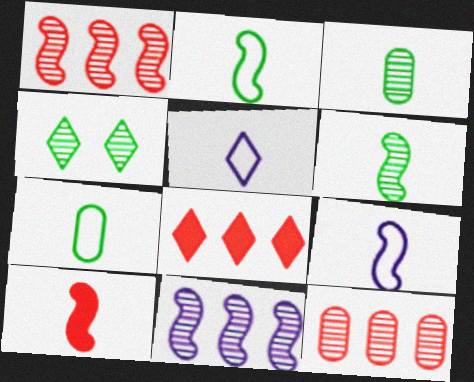[[3, 5, 10], 
[4, 5, 8], 
[6, 9, 10]]